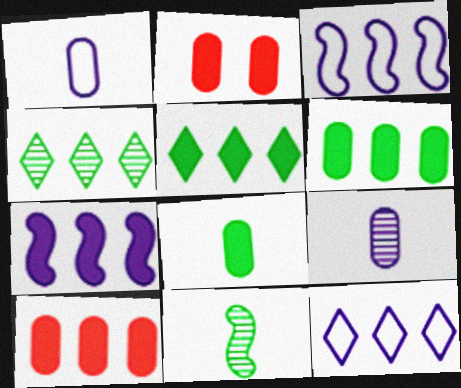[[2, 11, 12], 
[3, 4, 10], 
[5, 7, 10]]